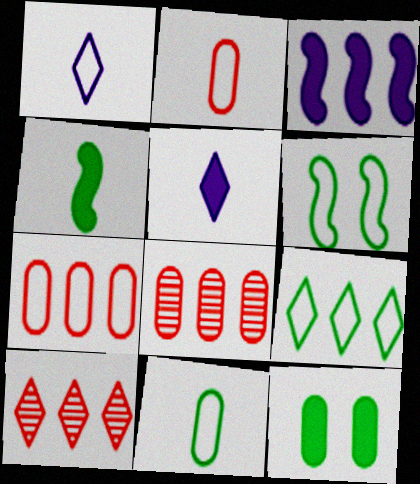[[1, 6, 7], 
[3, 8, 9], 
[5, 6, 8], 
[6, 9, 11]]